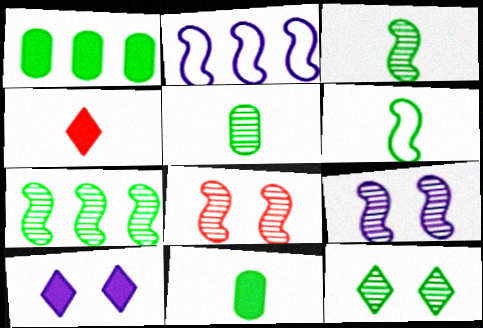[[1, 6, 12], 
[5, 7, 12]]